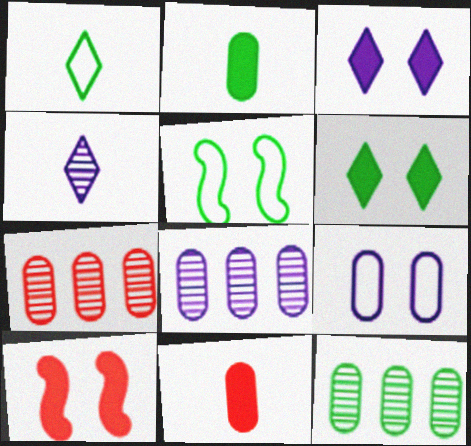[[1, 8, 10], 
[2, 7, 9], 
[7, 8, 12], 
[9, 11, 12]]